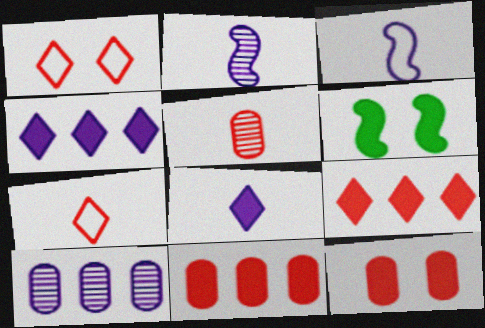[[6, 7, 10], 
[6, 8, 11]]